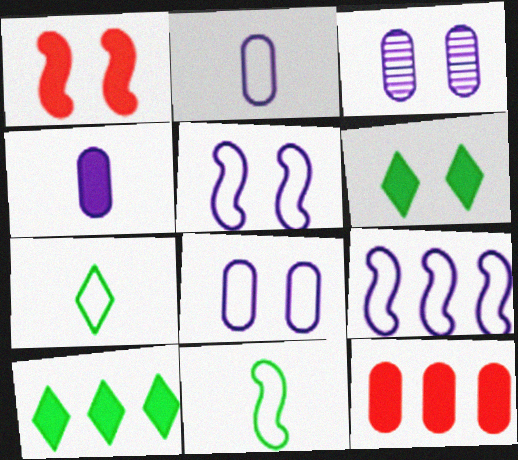[[1, 4, 10]]